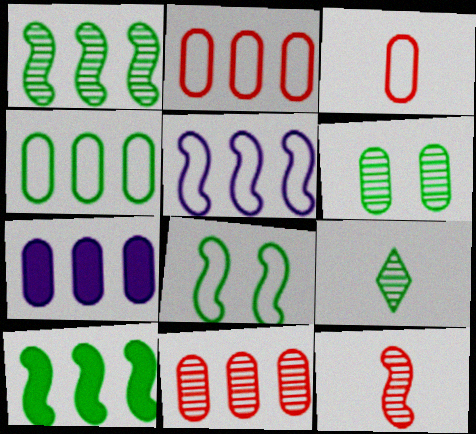[[1, 6, 9], 
[3, 6, 7], 
[4, 7, 11]]